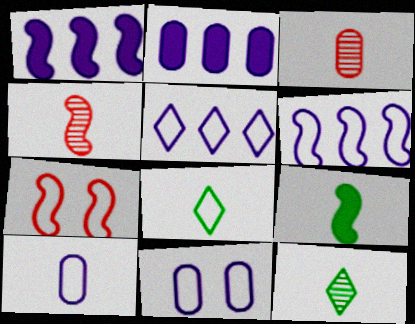[[2, 7, 12]]